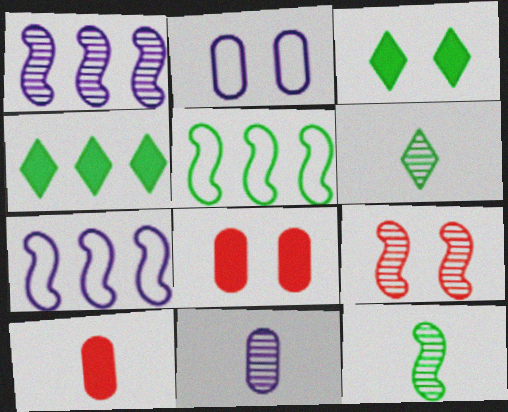[[1, 9, 12], 
[2, 3, 9], 
[6, 7, 8]]